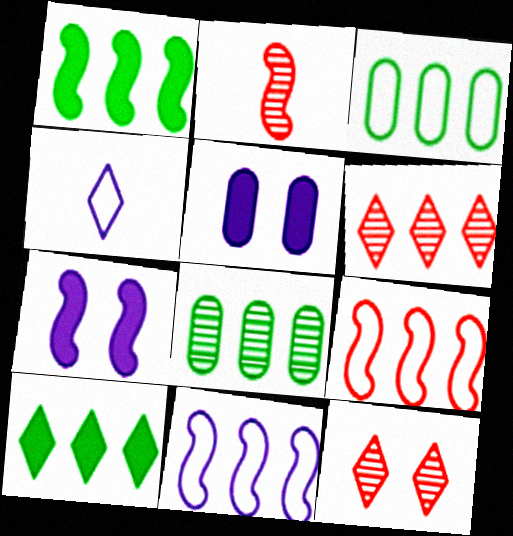[[4, 10, 12]]